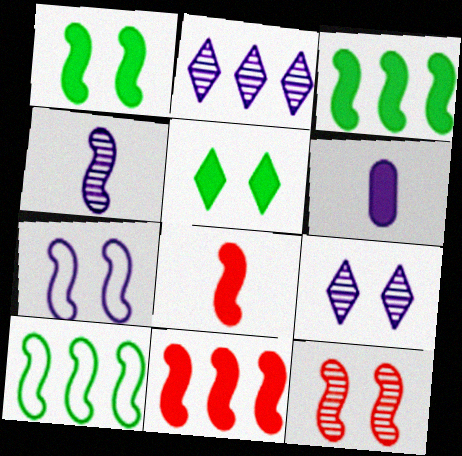[[1, 7, 12], 
[2, 6, 7], 
[5, 6, 11]]